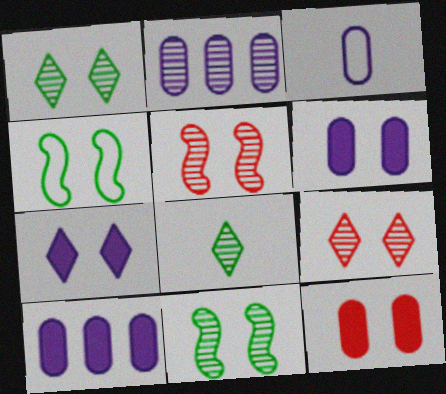[[2, 3, 6], 
[2, 5, 8], 
[4, 6, 9]]